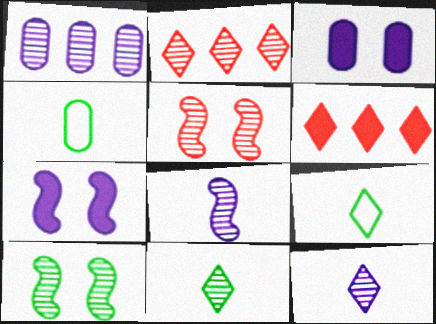[[1, 5, 11], 
[2, 4, 7]]